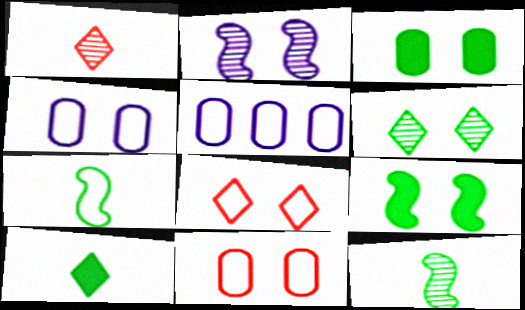[[1, 5, 9], 
[2, 3, 8], 
[5, 7, 8]]